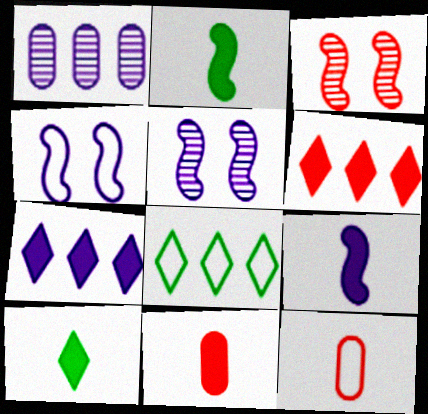[[3, 6, 12], 
[4, 8, 12], 
[5, 8, 11], 
[9, 10, 11]]